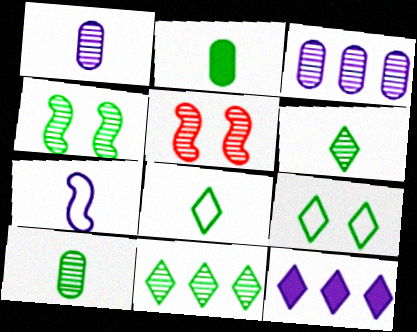[[1, 5, 11], 
[3, 5, 6], 
[4, 10, 11]]